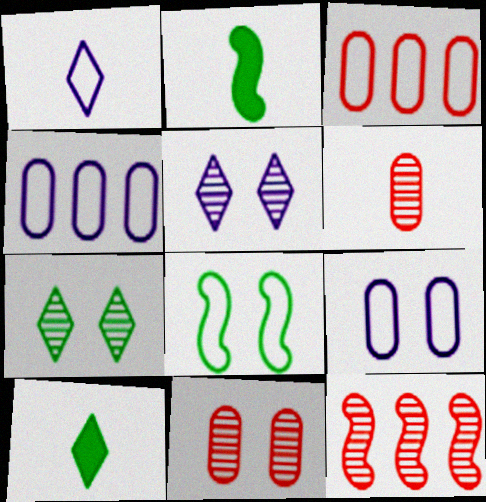[[1, 2, 6], 
[1, 3, 8], 
[2, 3, 5], 
[9, 10, 12]]